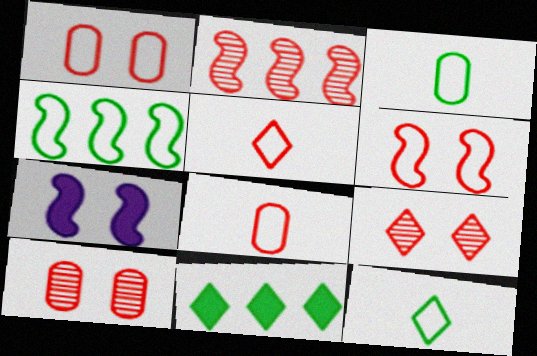[]